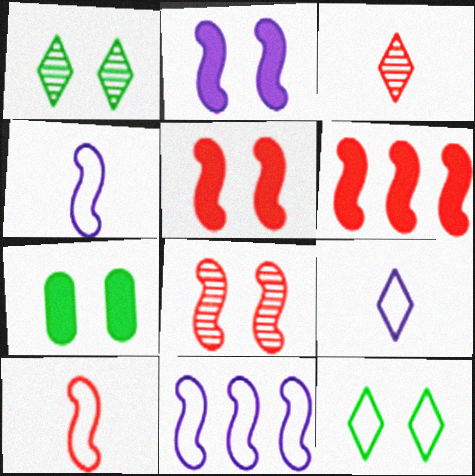[[3, 7, 11], 
[6, 8, 10]]